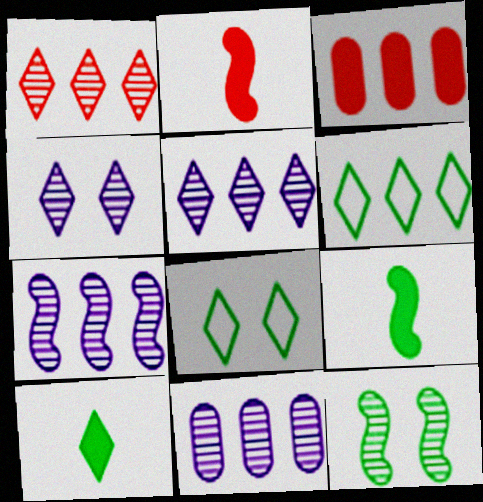[[2, 8, 11], 
[3, 6, 7], 
[5, 7, 11]]